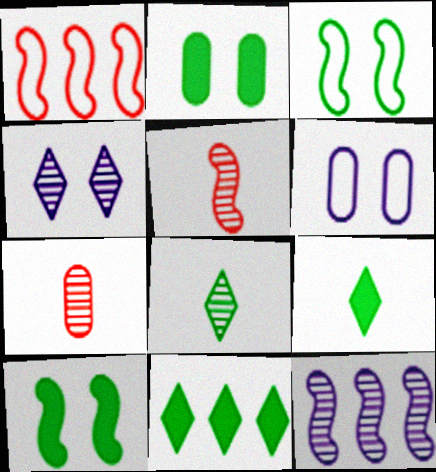[[5, 6, 11]]